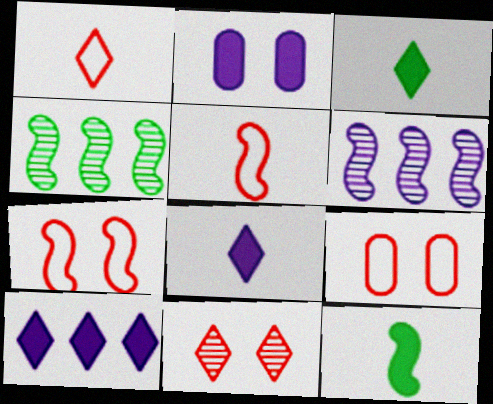[[1, 2, 4], 
[3, 6, 9], 
[4, 8, 9], 
[6, 7, 12]]